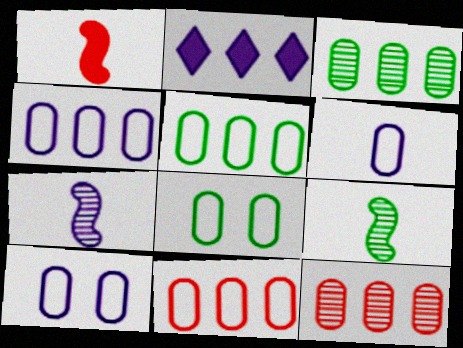[[2, 7, 10], 
[4, 5, 11], 
[4, 6, 10], 
[6, 8, 11]]